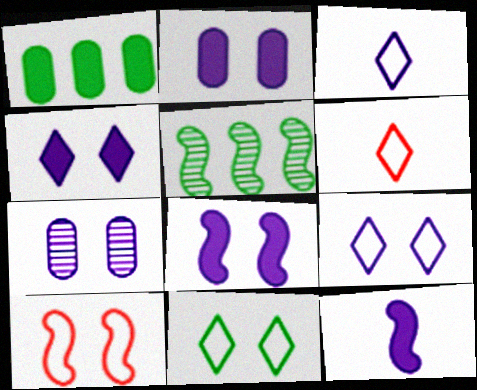[[2, 4, 8], 
[2, 5, 6], 
[5, 10, 12], 
[7, 8, 9]]